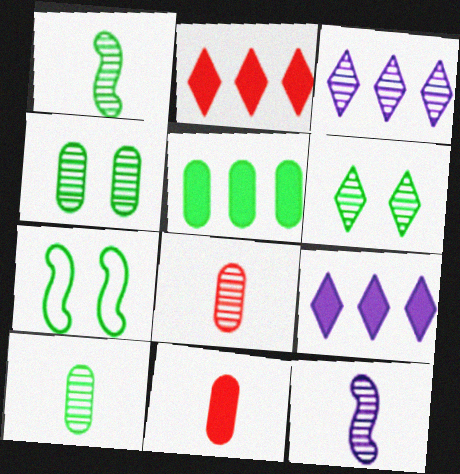[[3, 7, 11], 
[7, 8, 9]]